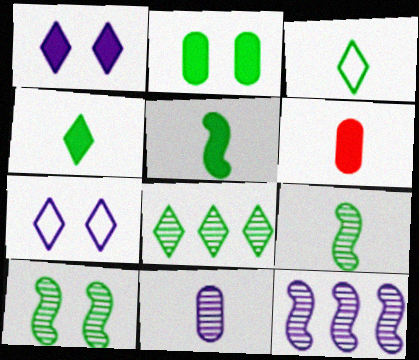[]